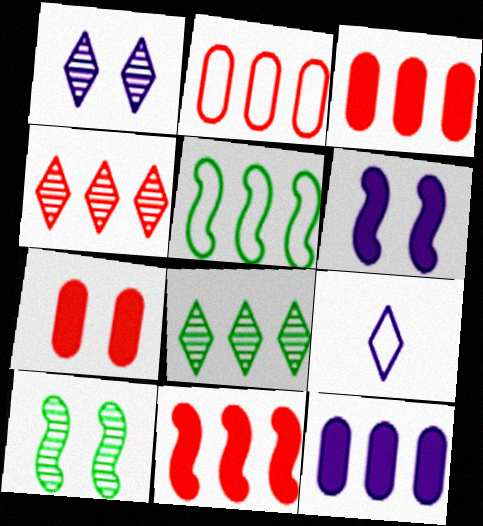[[2, 4, 11], 
[3, 9, 10], 
[4, 5, 12]]